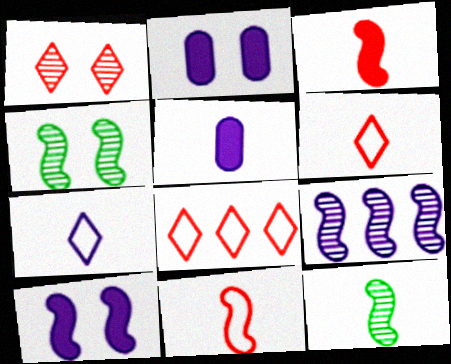[[2, 7, 9], 
[2, 8, 12], 
[4, 5, 8], 
[5, 6, 12]]